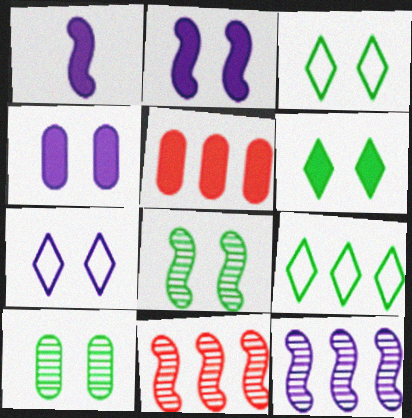[[1, 5, 6], 
[5, 9, 12]]